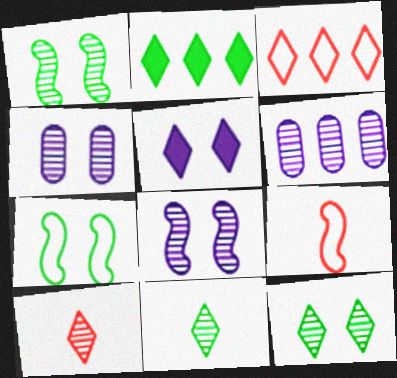[[1, 6, 10], 
[2, 4, 9], 
[3, 5, 11]]